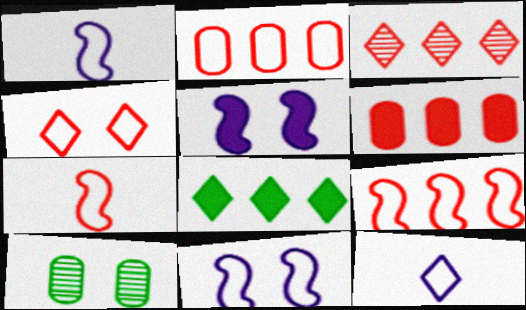[[2, 4, 7], 
[3, 6, 9], 
[4, 5, 10]]